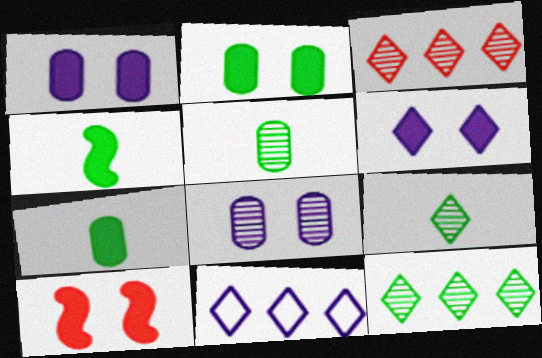[[2, 6, 10], 
[5, 10, 11]]